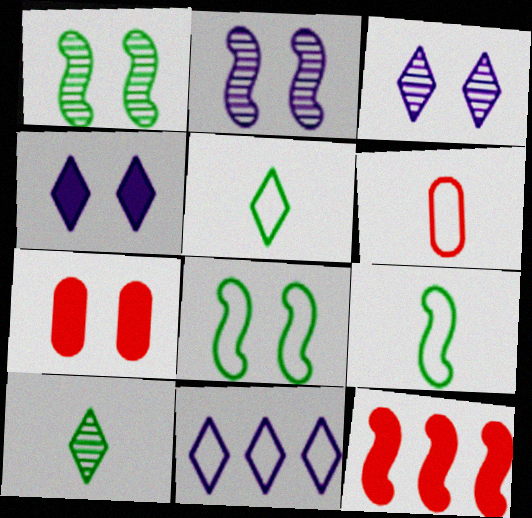[[2, 9, 12], 
[3, 7, 8], 
[6, 8, 11]]